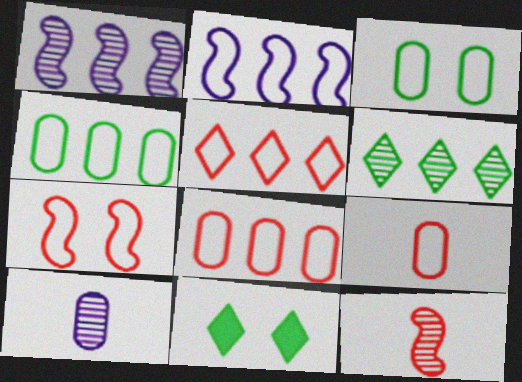[[1, 9, 11], 
[2, 4, 5], 
[5, 7, 9]]